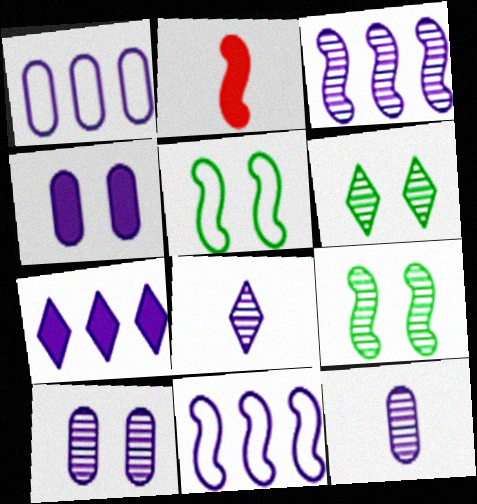[[1, 2, 6], 
[1, 3, 7], 
[1, 4, 12], 
[2, 3, 5], 
[2, 9, 11], 
[3, 8, 10], 
[4, 8, 11]]